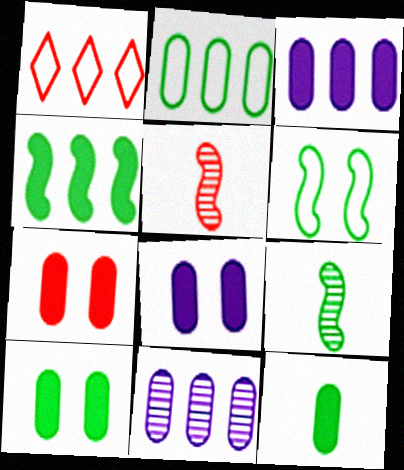[[1, 4, 11], 
[1, 5, 7], 
[1, 8, 9], 
[3, 7, 12], 
[4, 6, 9], 
[7, 8, 10]]